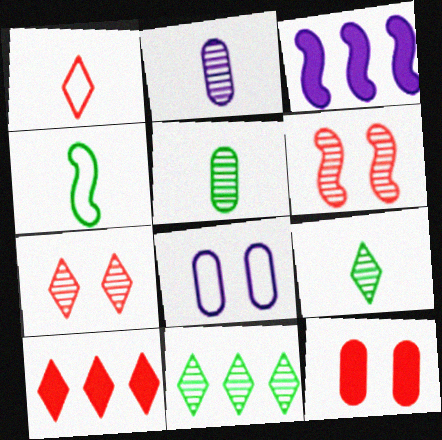[[1, 7, 10], 
[2, 6, 11], 
[3, 4, 6]]